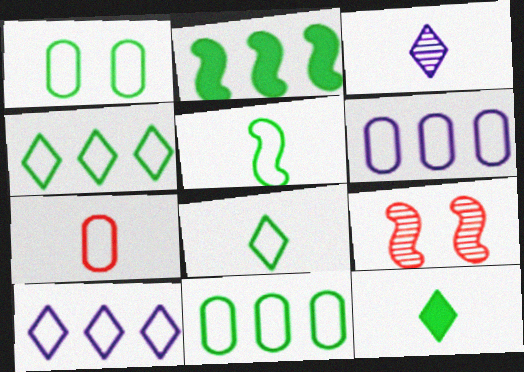[[1, 4, 5], 
[1, 6, 7], 
[6, 9, 12]]